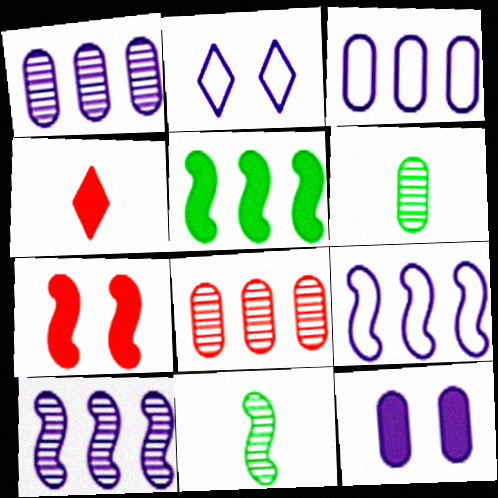[[4, 5, 12], 
[7, 9, 11]]